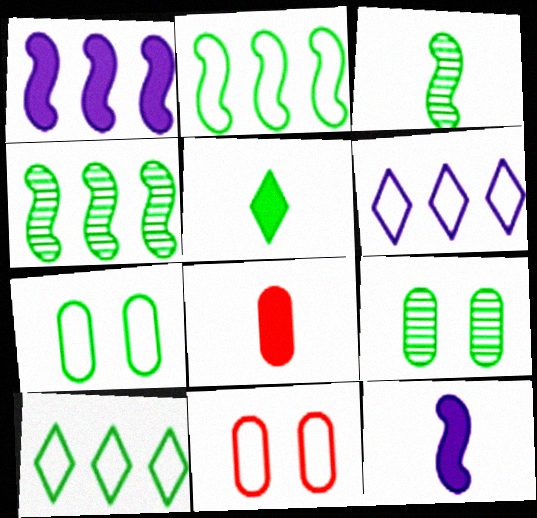[[2, 5, 9], 
[4, 5, 7], 
[5, 8, 12]]